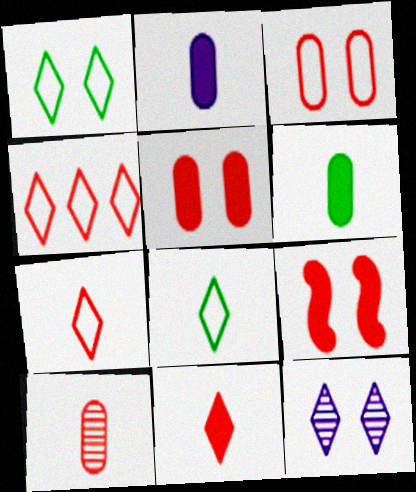[[4, 9, 10]]